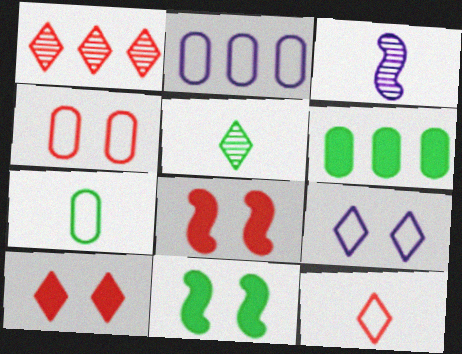[[1, 10, 12], 
[2, 4, 7], 
[2, 5, 8]]